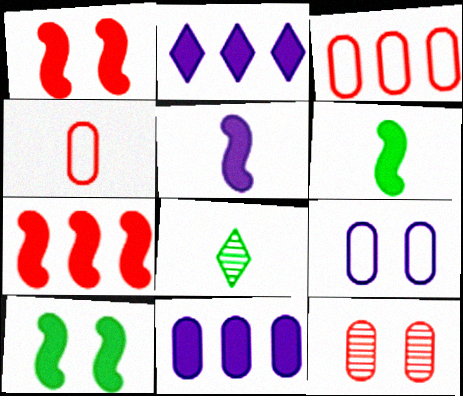[[4, 5, 8], 
[5, 7, 10], 
[7, 8, 9]]